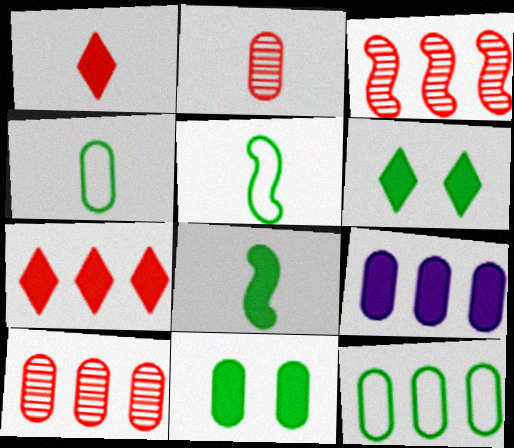[[9, 10, 12]]